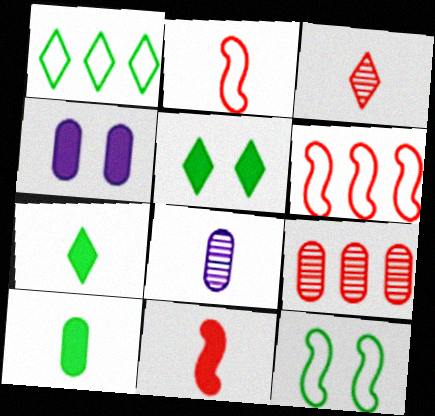[[2, 7, 8], 
[5, 6, 8]]